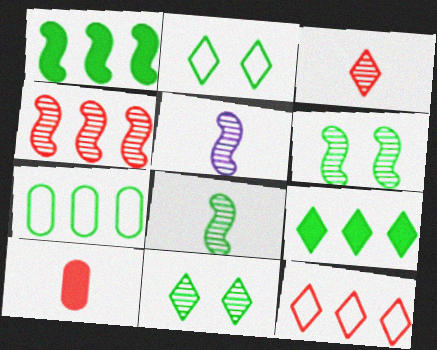[[4, 5, 6]]